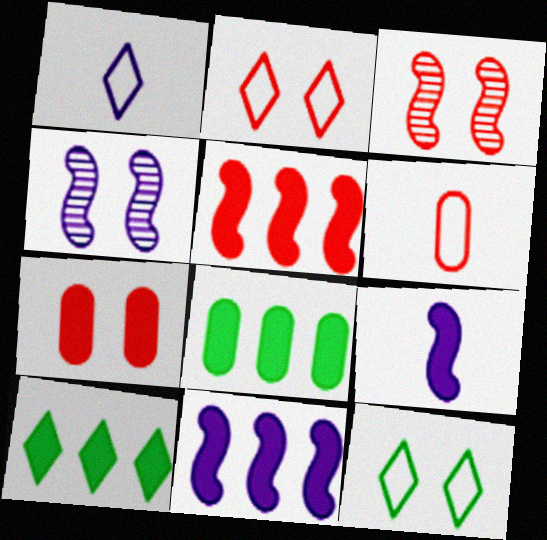[[1, 3, 8], 
[2, 3, 7], 
[4, 6, 10], 
[4, 7, 12], 
[7, 9, 10]]